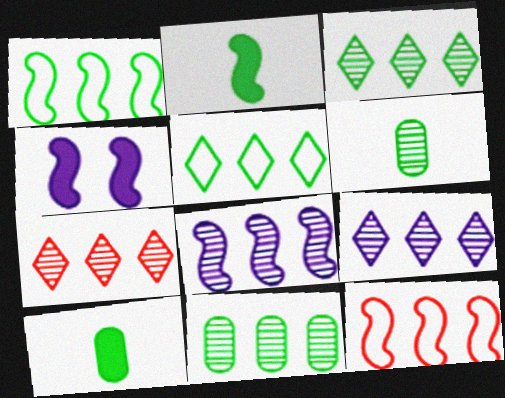[[3, 7, 9], 
[7, 8, 11]]